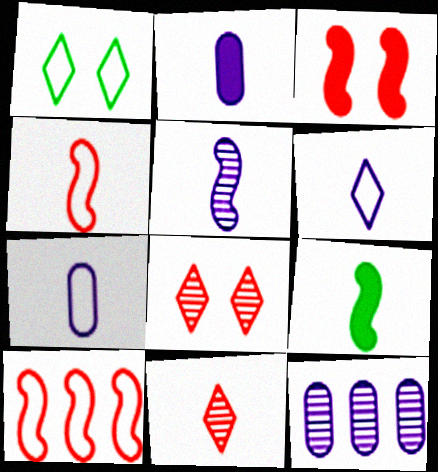[[1, 7, 10], 
[2, 5, 6], 
[4, 5, 9], 
[7, 9, 11]]